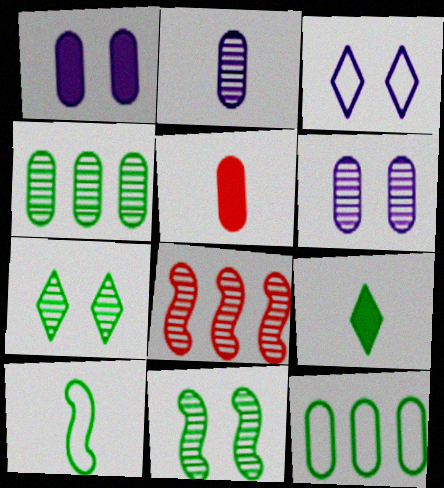[[2, 7, 8], 
[5, 6, 12], 
[9, 11, 12]]